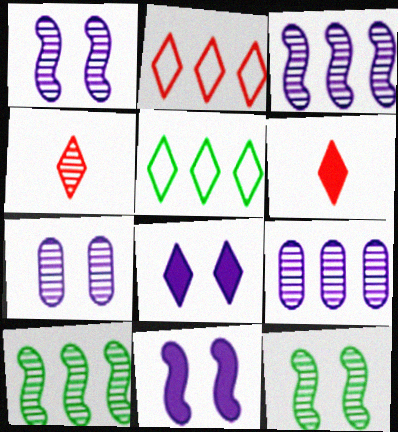[[4, 5, 8], 
[4, 7, 10], 
[4, 9, 12]]